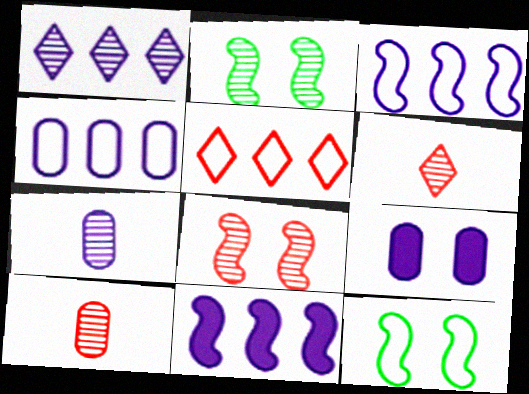[[1, 2, 10], 
[1, 4, 11], 
[4, 7, 9]]